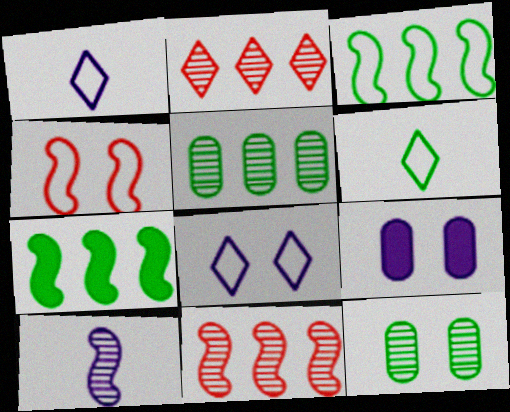[[2, 10, 12], 
[4, 7, 10], 
[6, 7, 12], 
[6, 9, 11]]